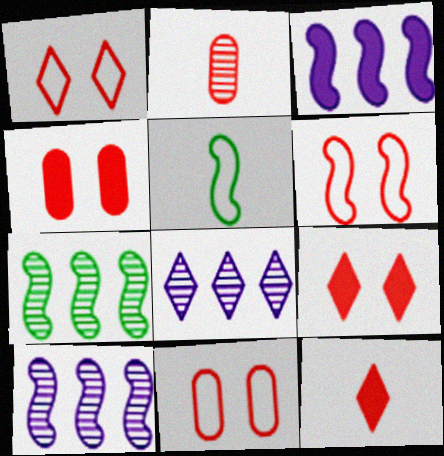[[1, 6, 11], 
[4, 5, 8]]